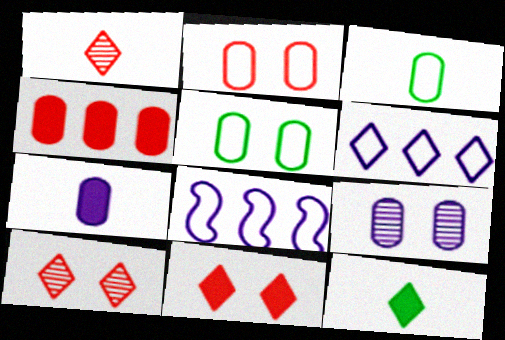[[3, 4, 9], 
[6, 10, 12]]